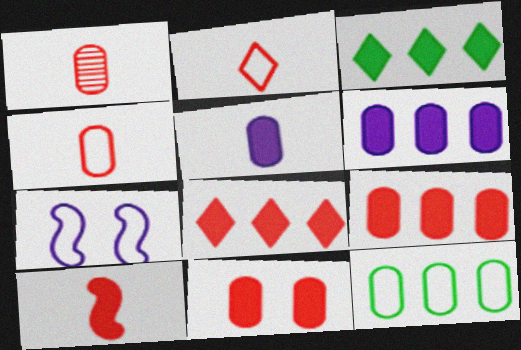[[1, 2, 10], 
[1, 3, 7], 
[2, 7, 12], 
[8, 10, 11]]